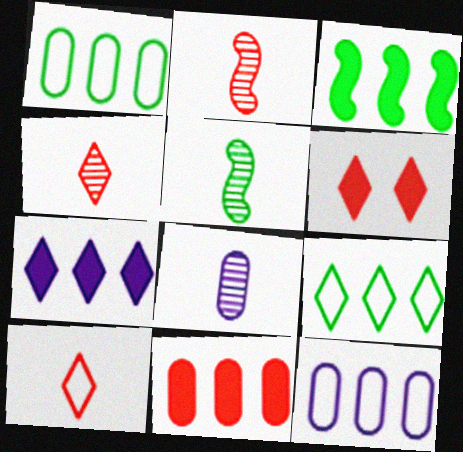[[3, 7, 11], 
[4, 5, 8], 
[5, 6, 12]]